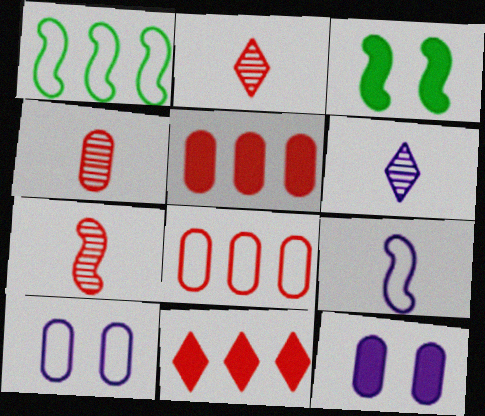[[1, 2, 12], 
[2, 4, 7], 
[3, 6, 8]]